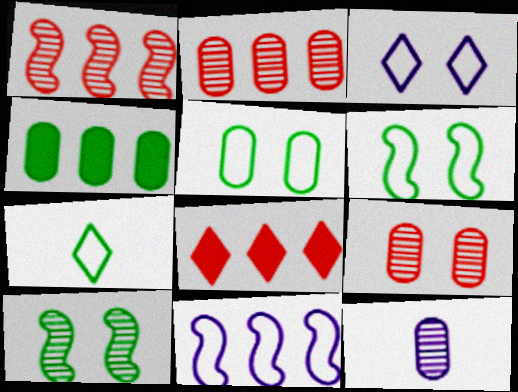[[4, 7, 10], 
[6, 8, 12]]